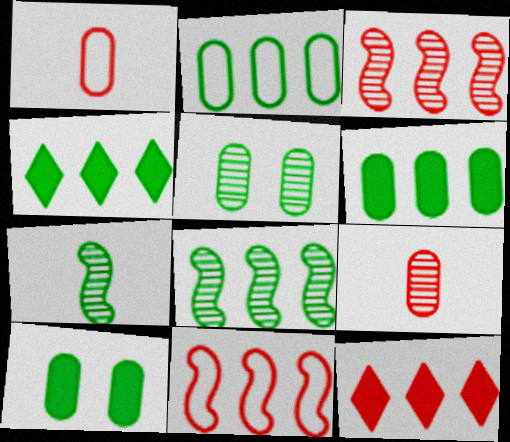[[2, 4, 8]]